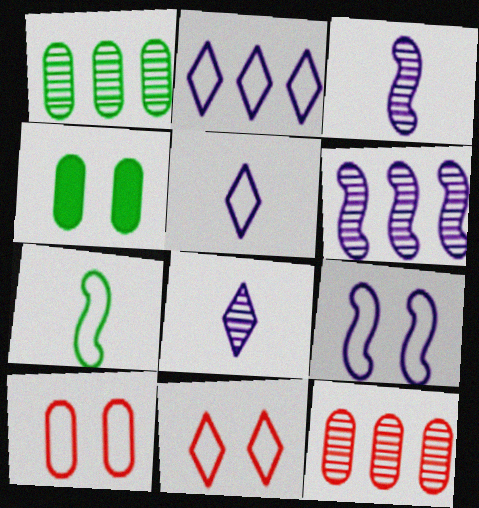[[2, 7, 10]]